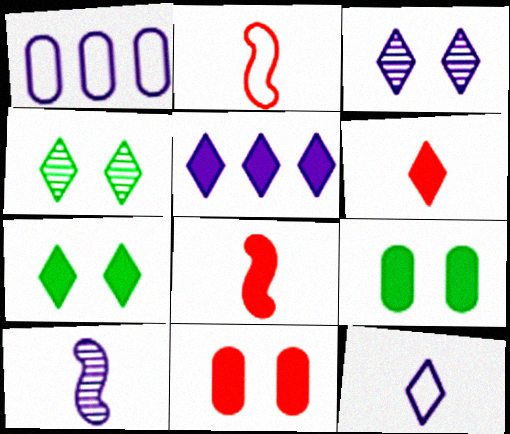[[1, 4, 8], 
[3, 5, 12], 
[5, 6, 7], 
[5, 8, 9]]